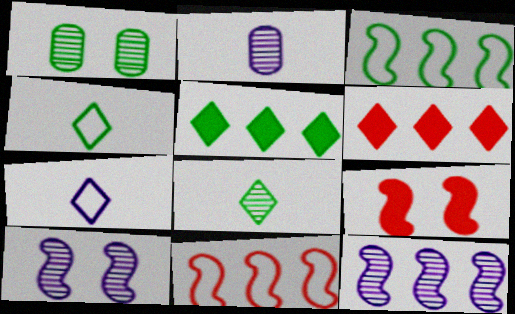[]